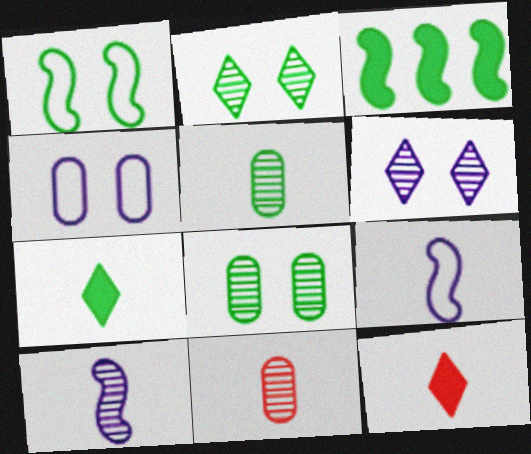[[5, 9, 12], 
[7, 9, 11]]